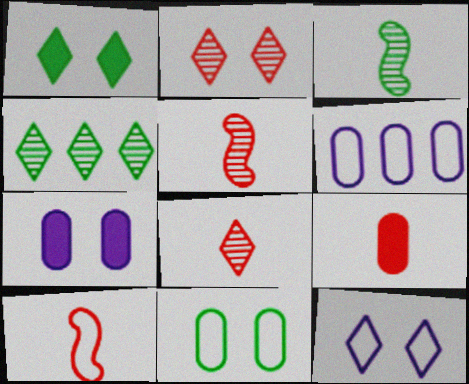[[1, 2, 12], 
[1, 5, 6], 
[4, 7, 10], 
[8, 9, 10]]